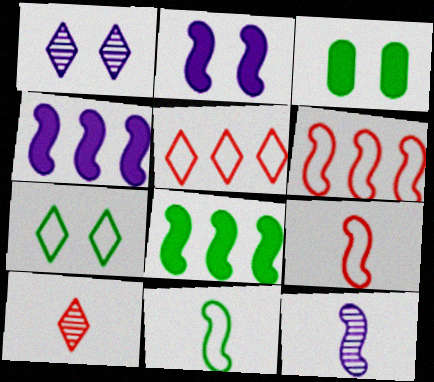[[3, 5, 12]]